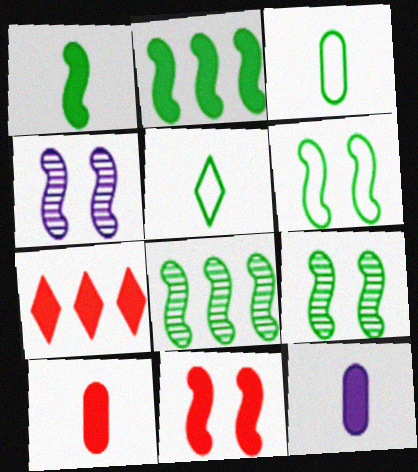[[1, 6, 8], 
[3, 4, 7], 
[4, 6, 11], 
[7, 10, 11]]